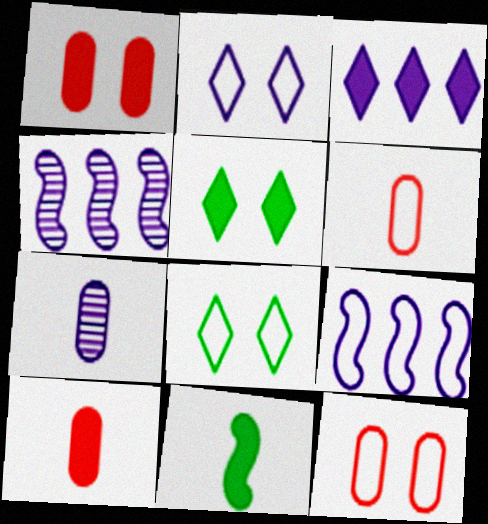[[1, 3, 11], 
[4, 5, 6], 
[4, 8, 10], 
[6, 8, 9]]